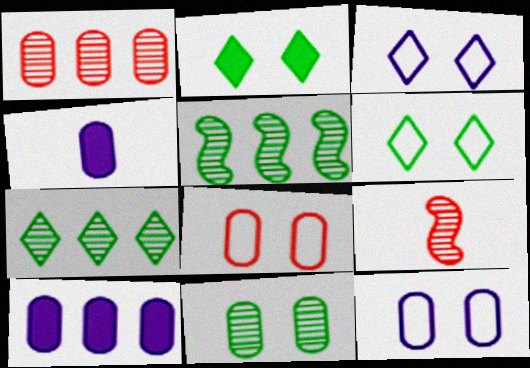[[6, 9, 10]]